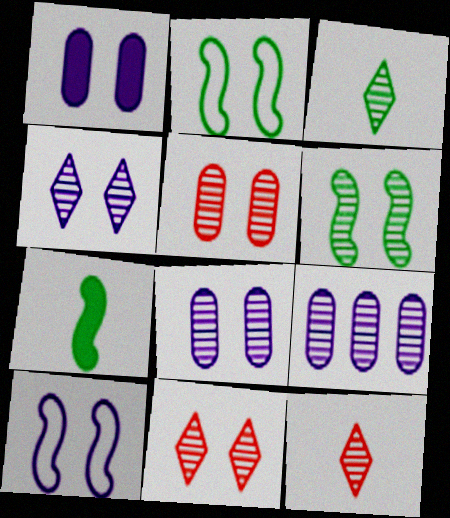[[1, 2, 11], 
[1, 4, 10], 
[4, 5, 6], 
[6, 8, 11], 
[6, 9, 12]]